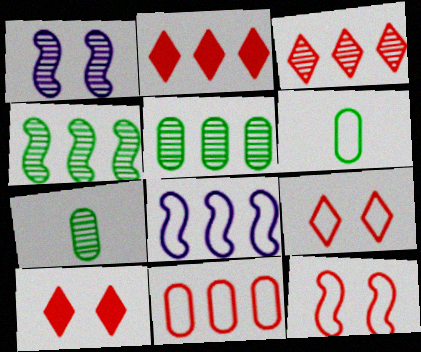[[1, 2, 6], 
[1, 3, 7], 
[2, 5, 8], 
[6, 8, 9], 
[7, 8, 10]]